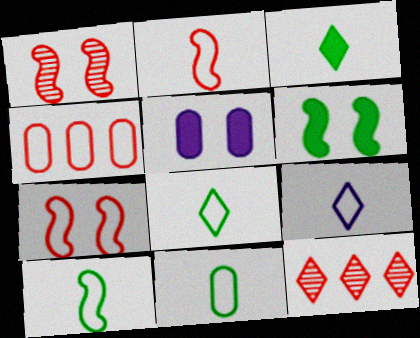[[2, 9, 11], 
[5, 10, 12], 
[8, 10, 11]]